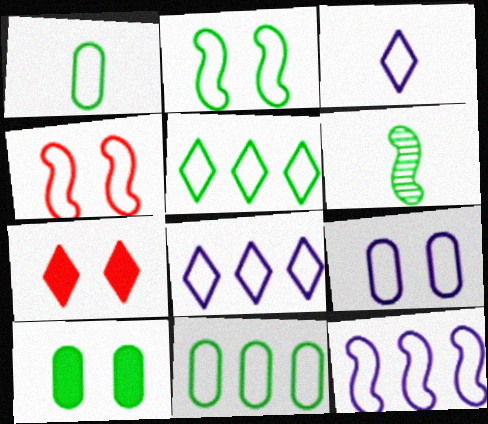[[1, 2, 5], 
[1, 4, 8], 
[3, 4, 11], 
[3, 9, 12], 
[5, 6, 10]]